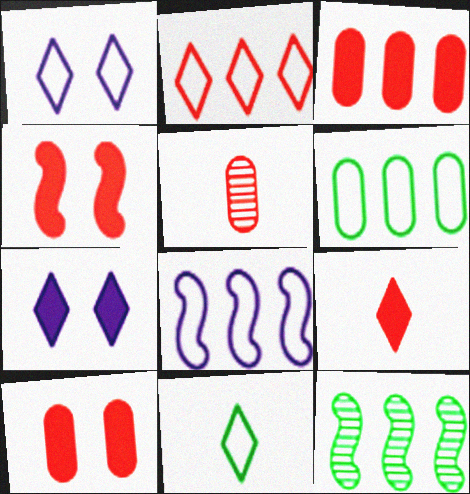[[1, 2, 11], 
[2, 4, 5], 
[2, 6, 8], 
[3, 4, 9]]